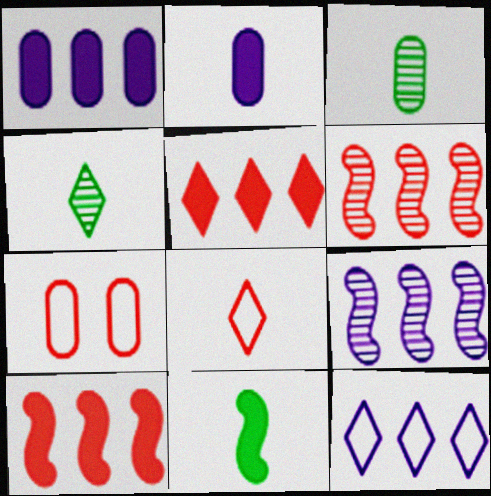[[1, 3, 7], 
[1, 9, 12]]